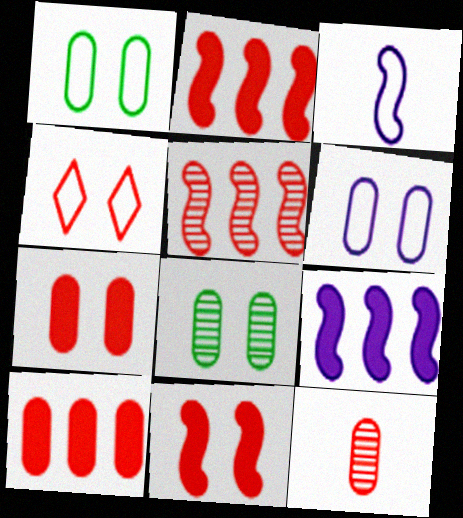[[2, 4, 12], 
[6, 7, 8]]